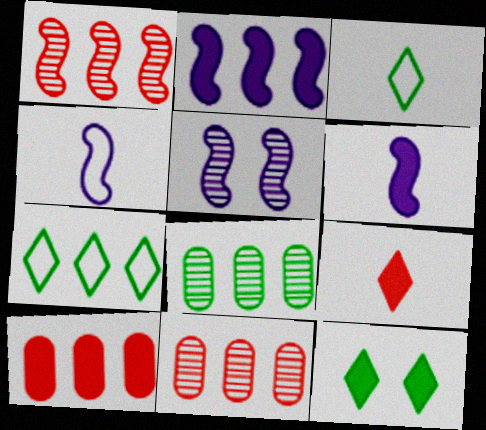[[2, 4, 5], 
[2, 7, 11], 
[3, 5, 10], 
[4, 11, 12], 
[6, 10, 12]]